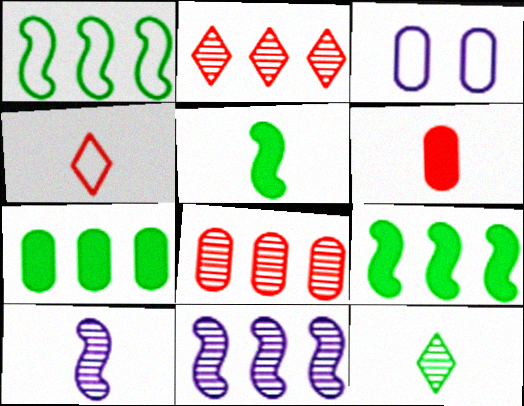[[1, 3, 4], 
[2, 3, 5]]